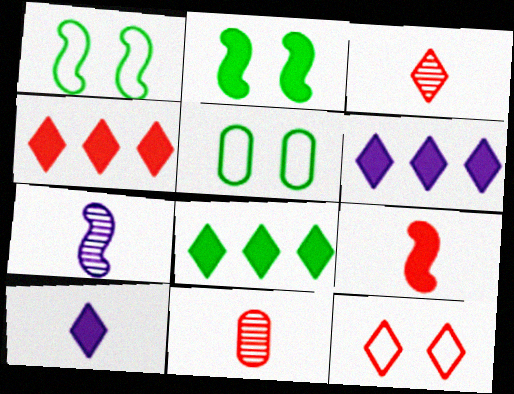[[1, 6, 11], 
[3, 4, 12], 
[4, 5, 7], 
[4, 6, 8]]